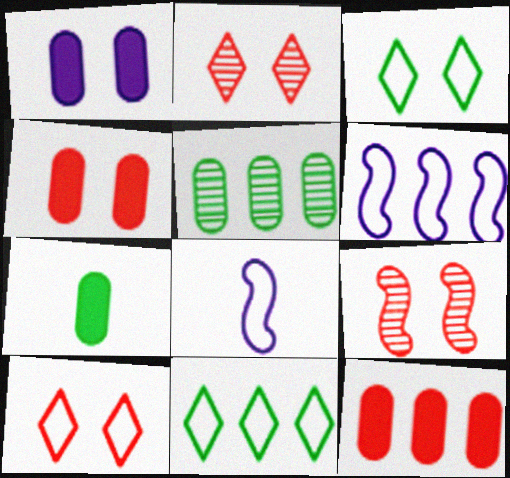[[1, 3, 9], 
[1, 7, 12], 
[2, 6, 7], 
[4, 9, 10]]